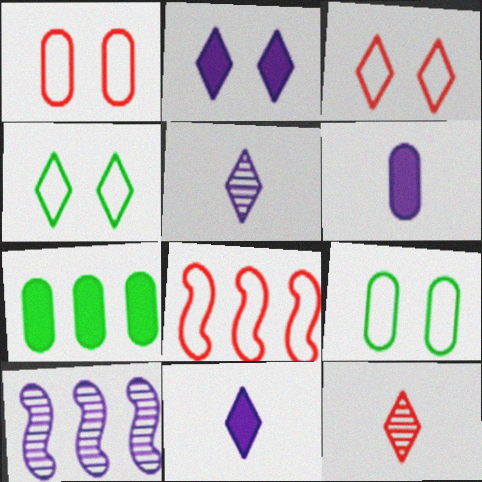[]